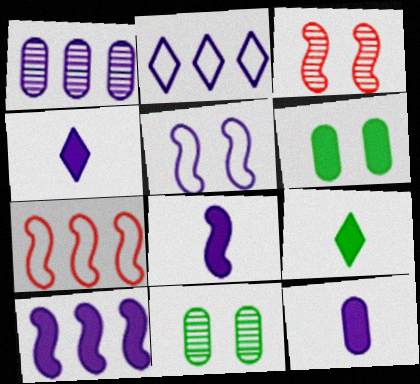[[1, 2, 10], 
[1, 4, 5], 
[4, 7, 11], 
[4, 8, 12]]